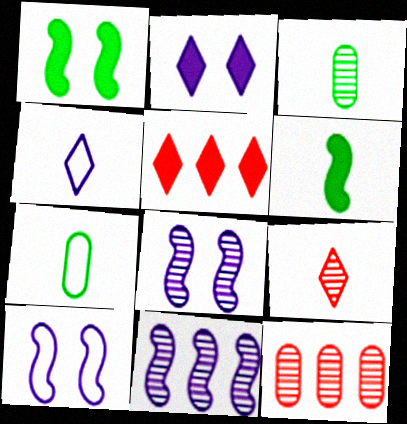[[1, 4, 12], 
[3, 5, 10], 
[5, 7, 8]]